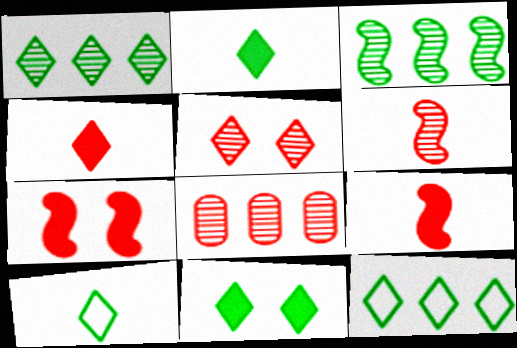[[1, 10, 11], 
[5, 6, 8]]